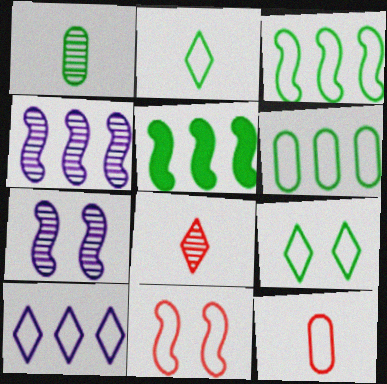[[1, 5, 9]]